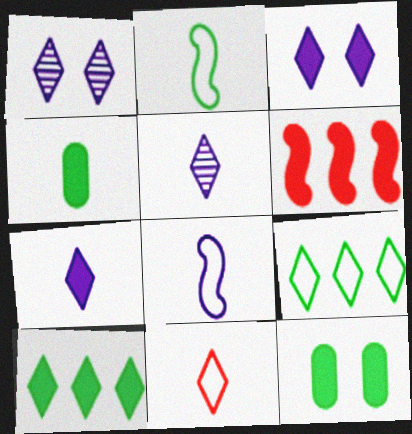[[1, 10, 11], 
[3, 4, 6], 
[6, 7, 12]]